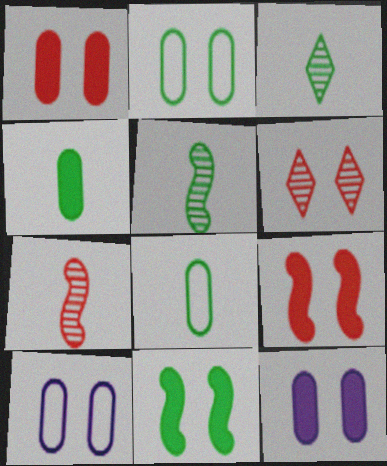[[6, 10, 11]]